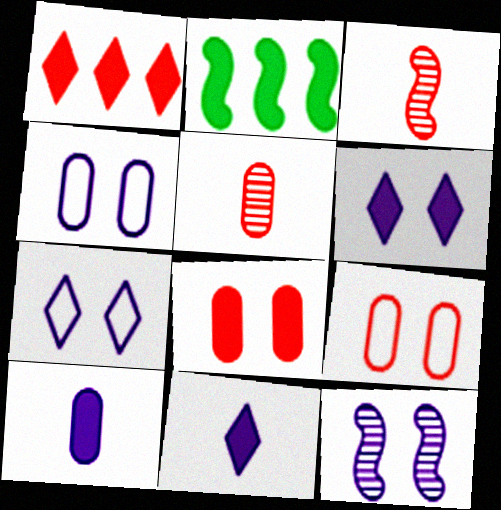[[1, 3, 9], 
[2, 5, 7], 
[2, 8, 11], 
[4, 6, 12]]